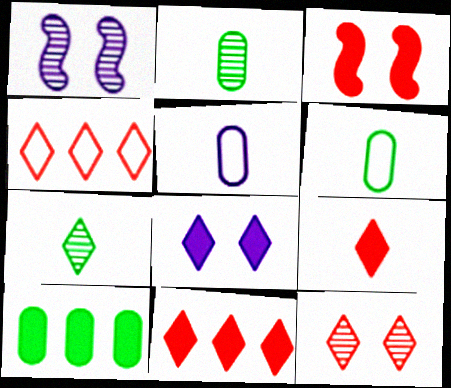[[1, 6, 11], 
[4, 7, 8], 
[4, 9, 12]]